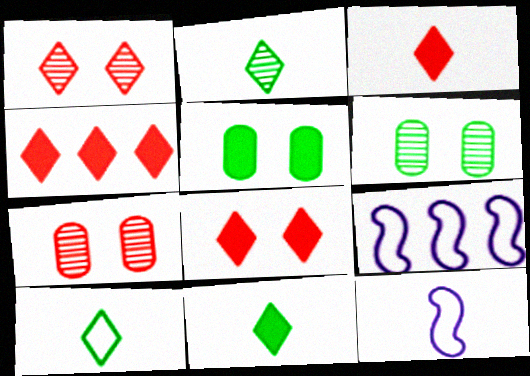[[2, 10, 11], 
[3, 4, 8], 
[3, 6, 9], 
[4, 6, 12], 
[7, 9, 11]]